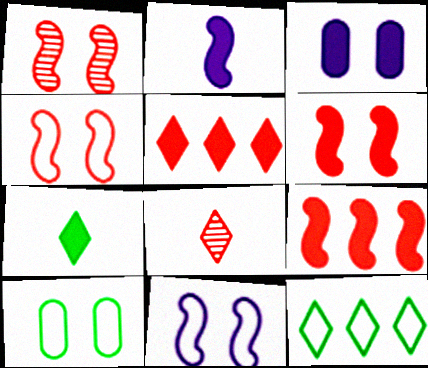[[1, 4, 6], 
[3, 7, 9]]